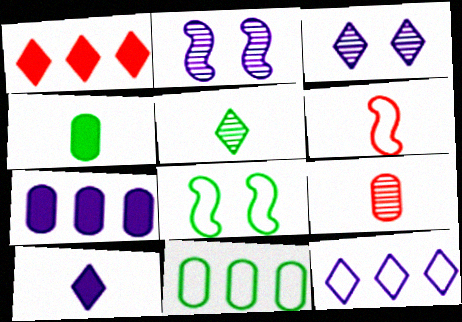[[3, 10, 12]]